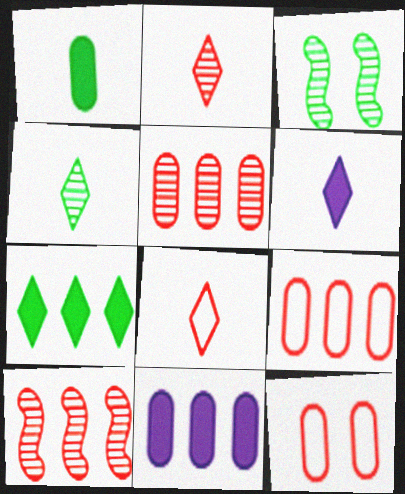[[3, 6, 9], 
[3, 8, 11], 
[4, 6, 8]]